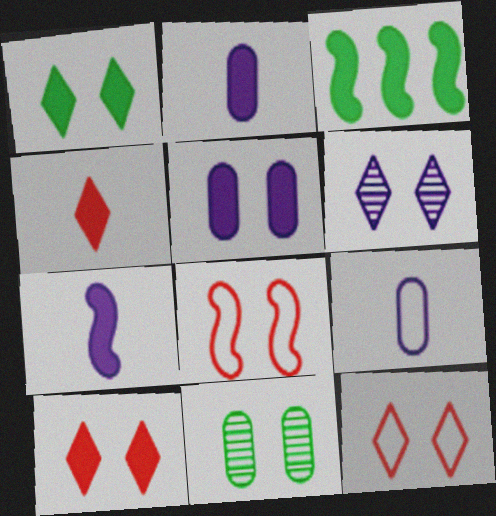[[1, 6, 12], 
[2, 3, 10], 
[3, 4, 5]]